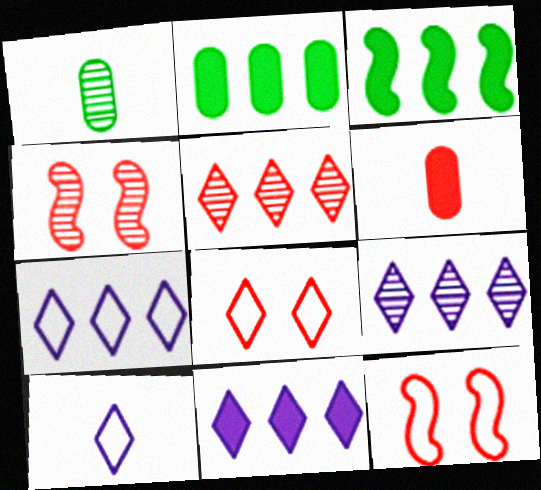[[1, 4, 9], 
[1, 11, 12], 
[2, 4, 10], 
[5, 6, 12], 
[7, 9, 11]]